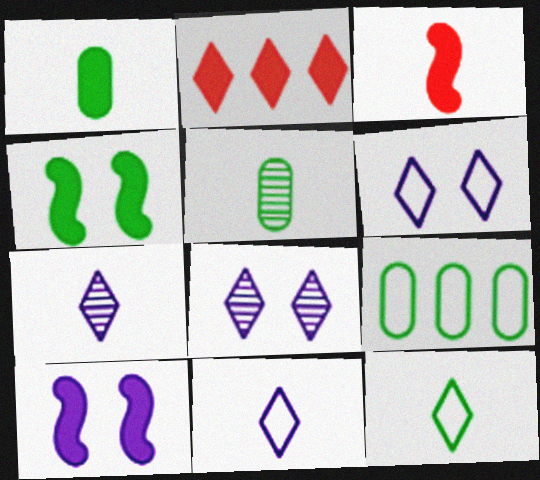[[1, 2, 10], 
[2, 8, 12], 
[3, 5, 11], 
[3, 8, 9]]